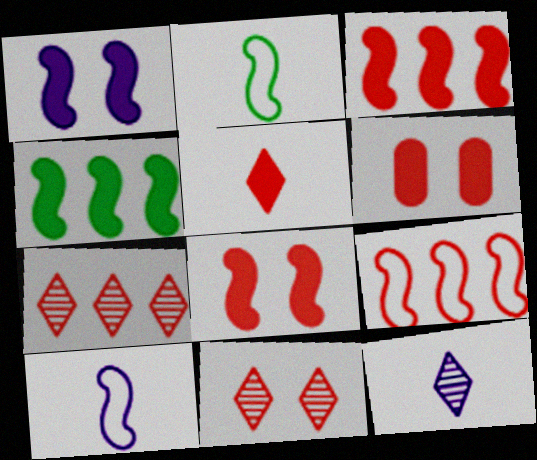[[3, 5, 6]]